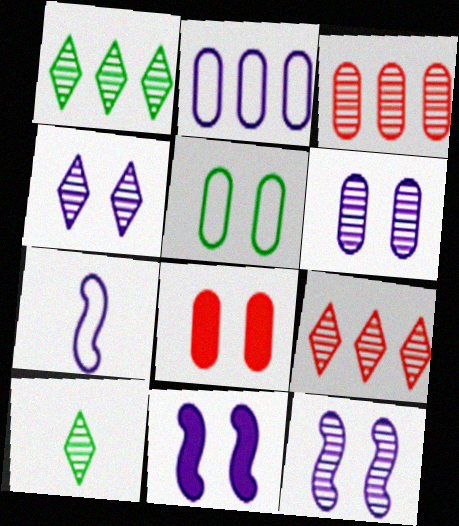[[1, 7, 8], 
[3, 10, 12], 
[4, 6, 12], 
[4, 9, 10], 
[5, 6, 8]]